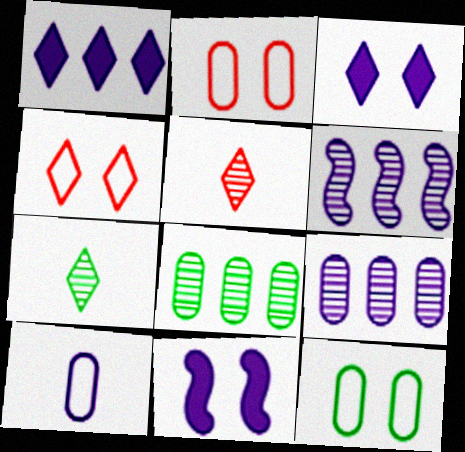[[1, 4, 7], 
[3, 6, 10]]